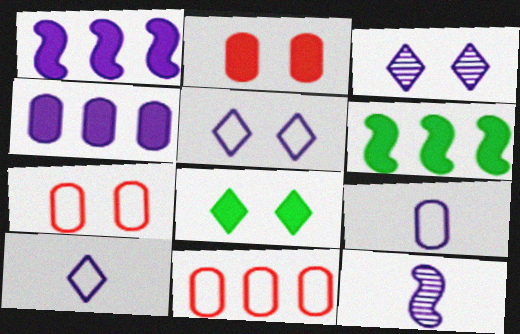[[1, 3, 9], 
[4, 5, 12], 
[8, 11, 12]]